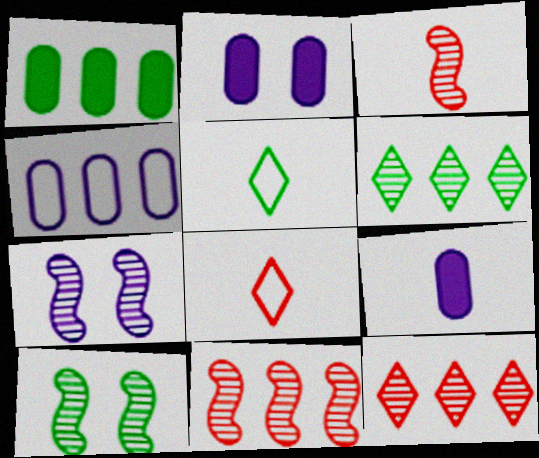[[1, 5, 10], 
[1, 7, 8], 
[2, 5, 11], 
[3, 5, 9]]